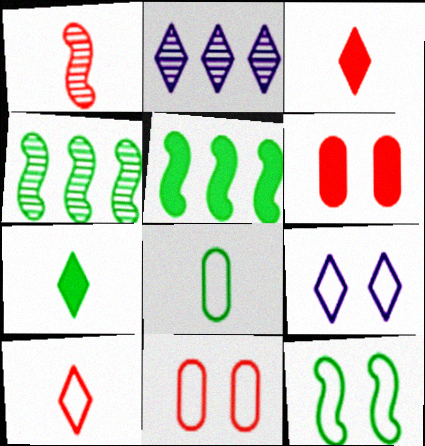[[9, 11, 12]]